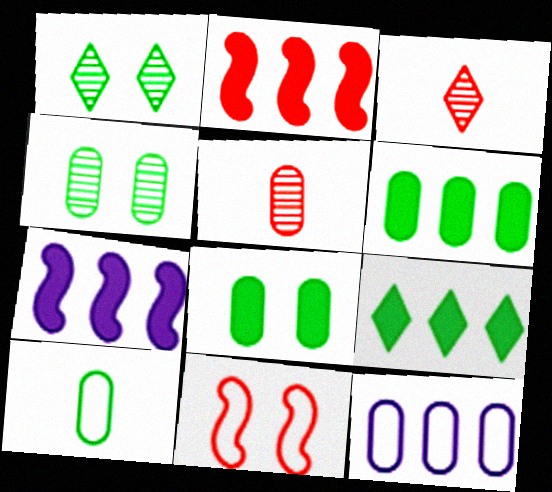[[4, 6, 10], 
[5, 8, 12]]